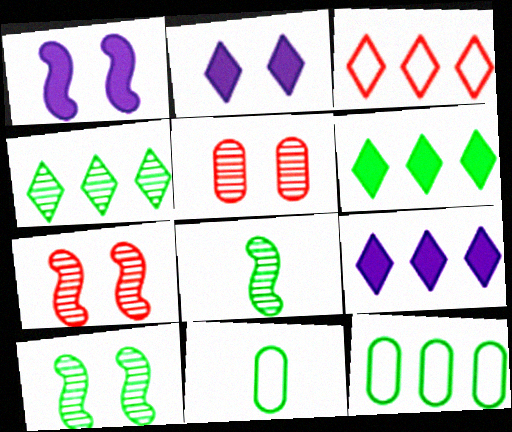[[3, 4, 9], 
[6, 10, 11], 
[7, 9, 11]]